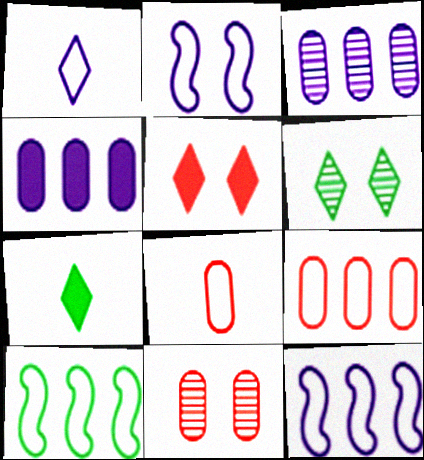[[7, 11, 12]]